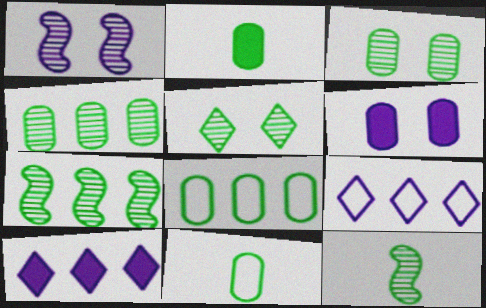[[2, 3, 8], 
[4, 5, 12]]